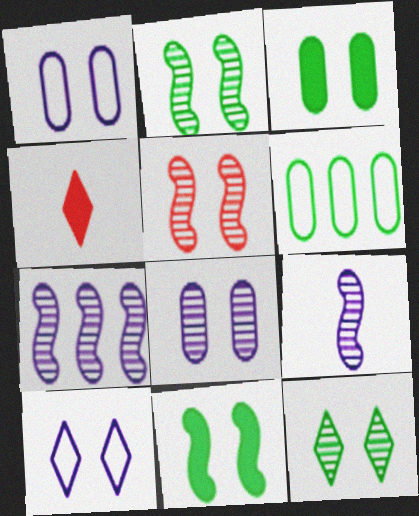[[3, 5, 10], 
[5, 8, 12]]